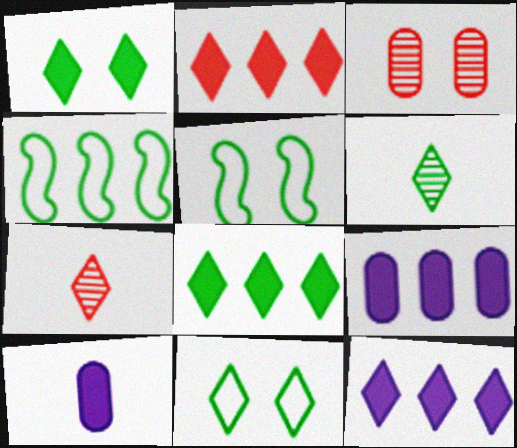[[2, 8, 12], 
[5, 7, 9], 
[6, 8, 11], 
[7, 11, 12]]